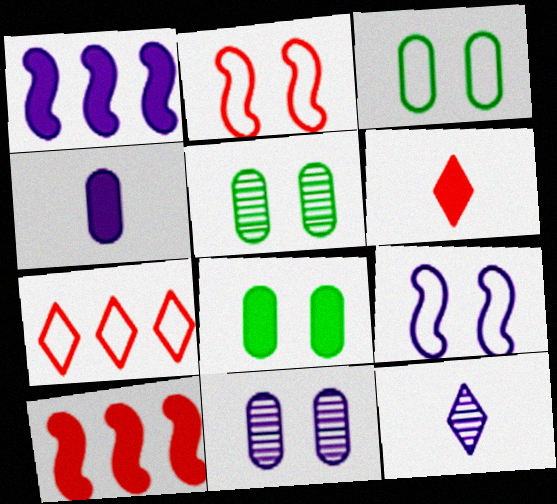[[1, 6, 8], 
[3, 5, 8], 
[3, 10, 12]]